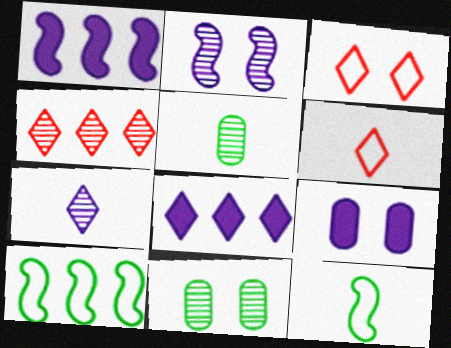[[1, 3, 5], 
[1, 6, 11], 
[2, 4, 5], 
[4, 9, 12]]